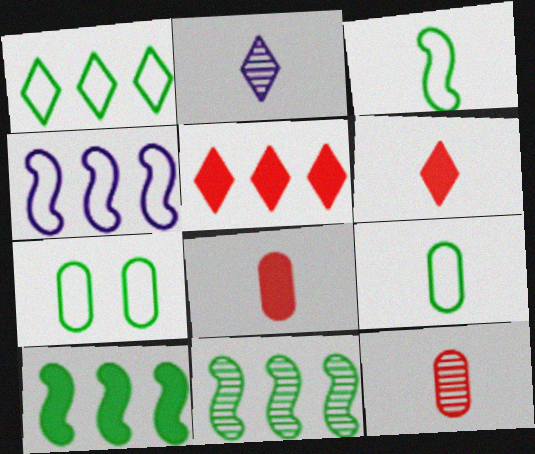[[1, 3, 7], 
[2, 3, 8]]